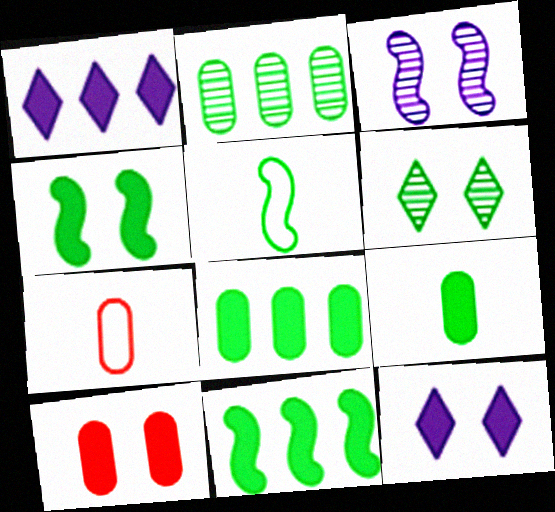[[4, 10, 12], 
[5, 6, 8]]